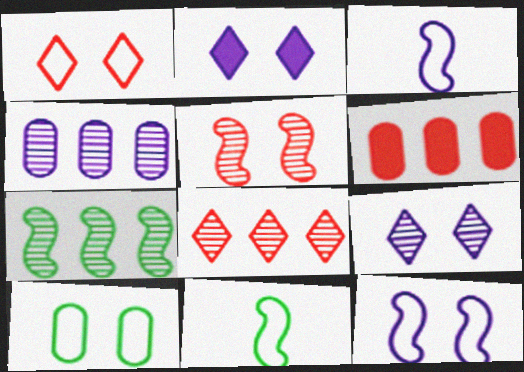[[1, 10, 12], 
[2, 3, 4], 
[2, 5, 10], 
[4, 7, 8], 
[6, 9, 11]]